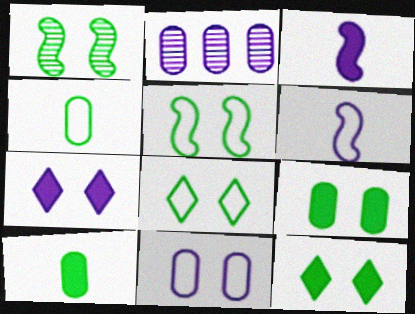[[1, 8, 9], 
[2, 6, 7]]